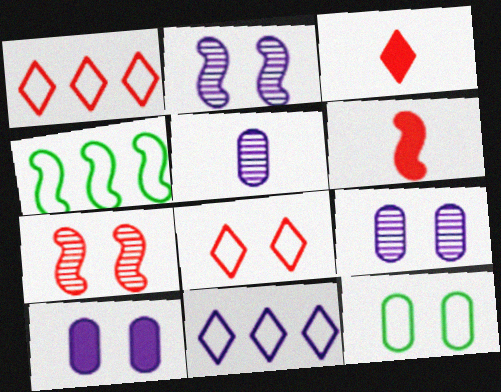[[2, 4, 6], 
[3, 4, 9]]